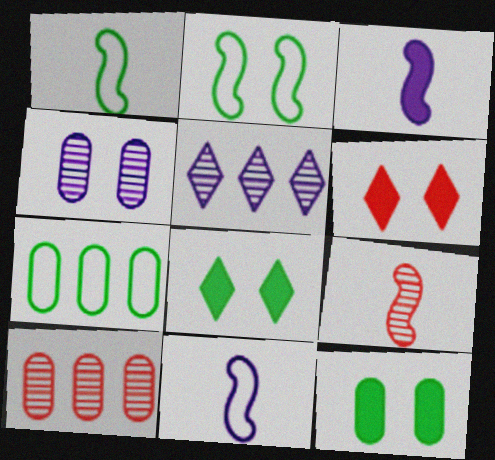[[1, 3, 9], 
[2, 4, 6], 
[8, 10, 11]]